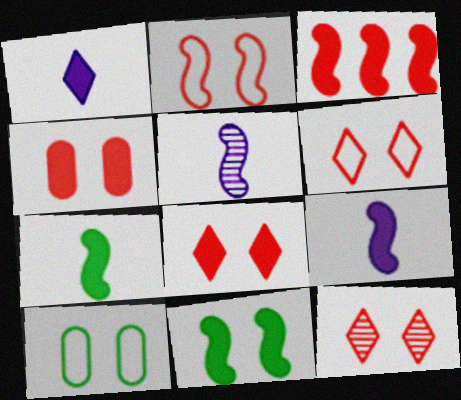[[2, 4, 12], 
[3, 9, 11], 
[6, 8, 12]]